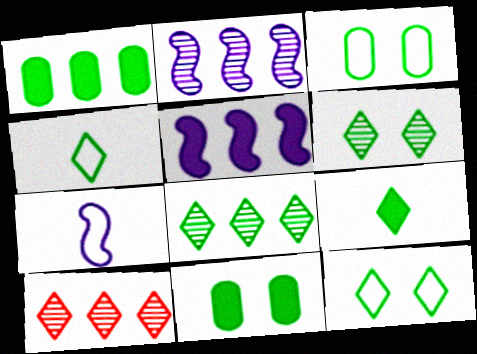[[7, 10, 11], 
[8, 9, 12]]